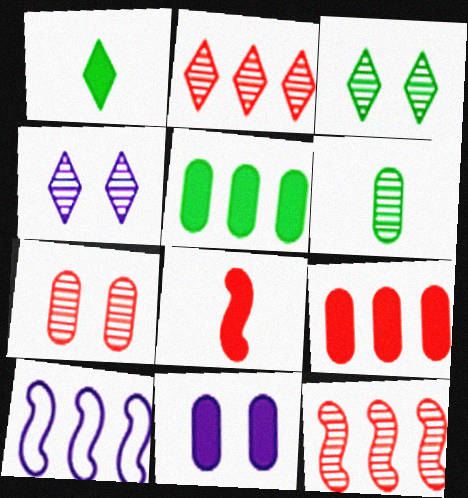[[1, 7, 10], 
[2, 5, 10], 
[4, 6, 12]]